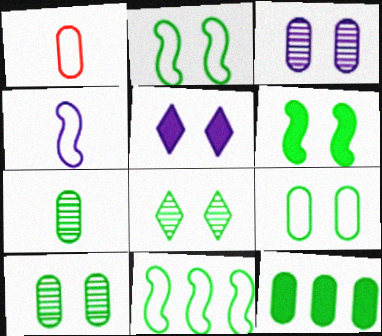[[1, 3, 12], 
[6, 8, 9], 
[7, 9, 12]]